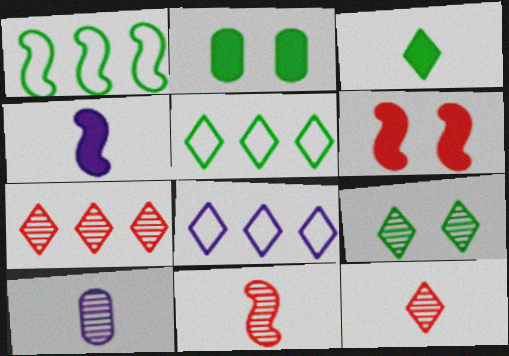[[2, 8, 11], 
[3, 5, 9], 
[5, 6, 10]]